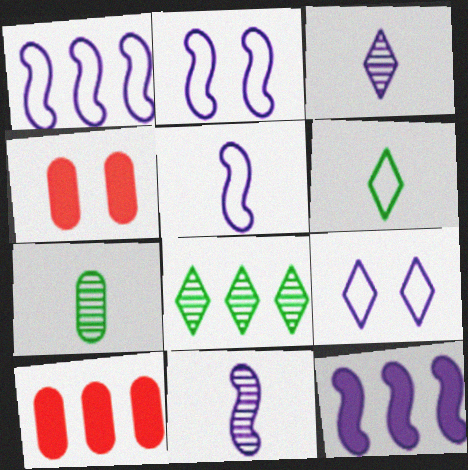[[1, 2, 5], 
[1, 8, 10], 
[2, 11, 12], 
[4, 5, 8]]